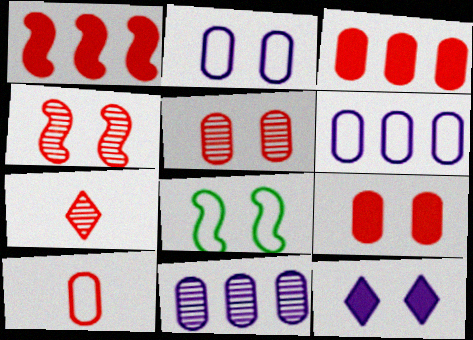[[3, 5, 10], 
[5, 8, 12]]